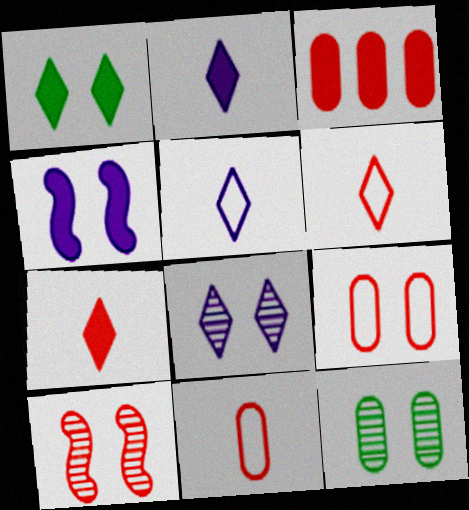[[3, 6, 10], 
[8, 10, 12]]